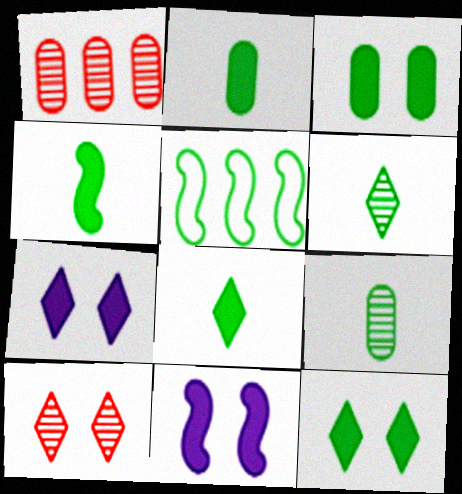[[2, 4, 8], 
[3, 5, 6], 
[5, 9, 12]]